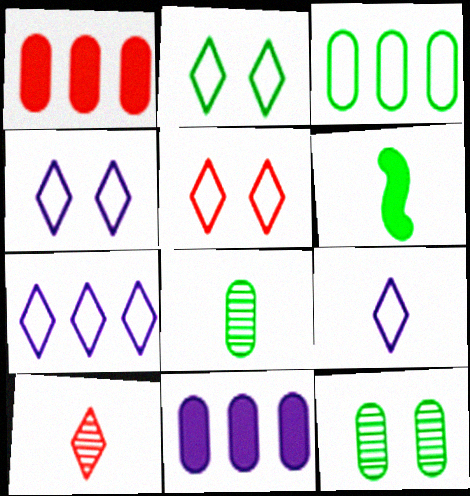[[2, 4, 5], 
[4, 7, 9]]